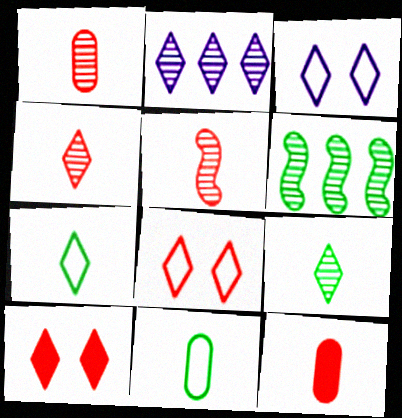[[1, 4, 5], 
[2, 7, 10], 
[3, 6, 12]]